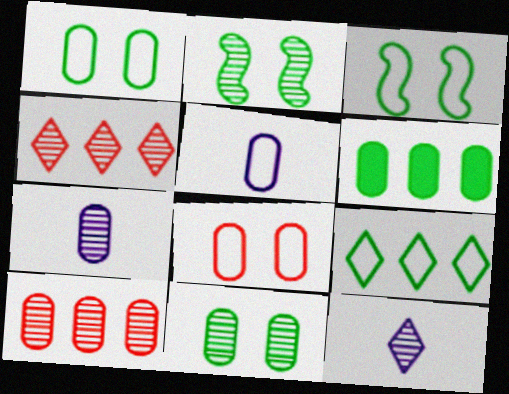[[2, 4, 7], 
[2, 10, 12], 
[6, 7, 8], 
[7, 10, 11]]